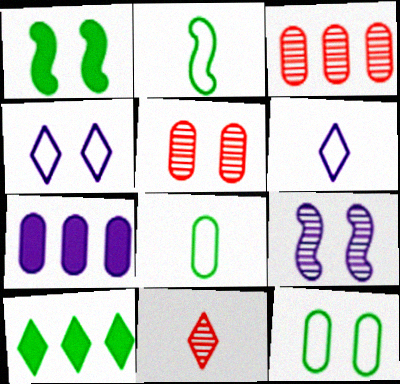[[1, 3, 6], 
[1, 4, 5], 
[4, 10, 11], 
[5, 7, 8], 
[6, 7, 9]]